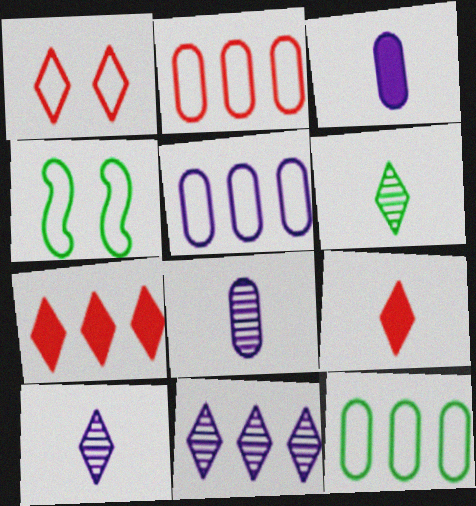[[2, 5, 12], 
[4, 7, 8]]